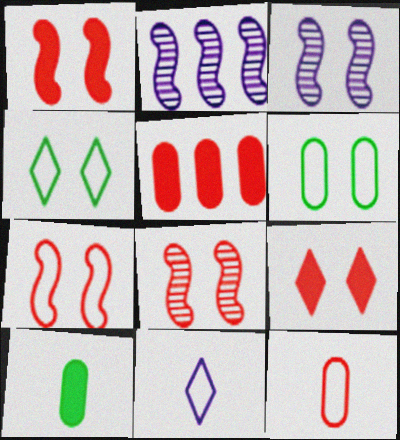[[1, 7, 8], 
[3, 6, 9]]